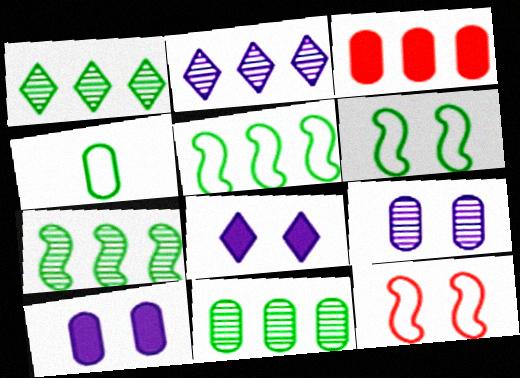[[1, 7, 11], 
[2, 3, 5], 
[3, 4, 9]]